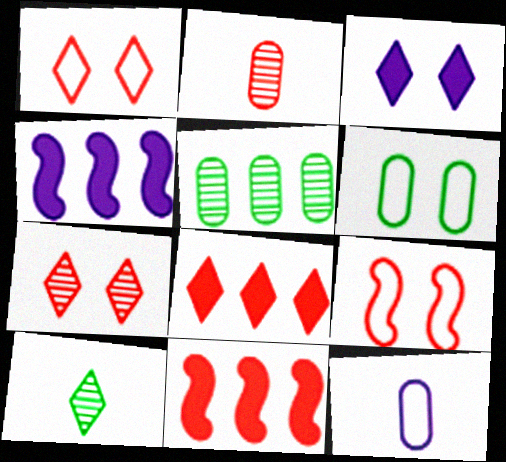[[1, 2, 11], 
[2, 8, 9]]